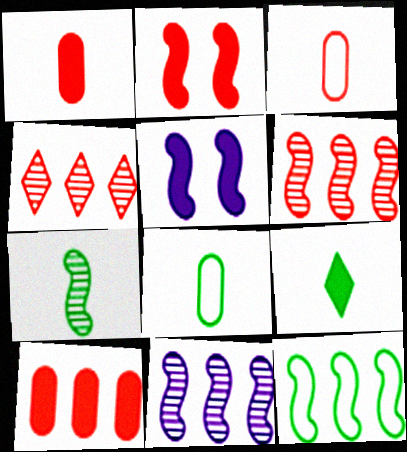[[2, 3, 4], 
[4, 5, 8], 
[5, 9, 10], 
[7, 8, 9]]